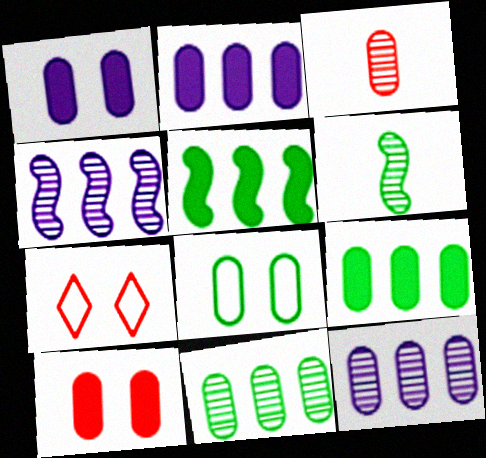[[2, 3, 8], 
[2, 6, 7]]